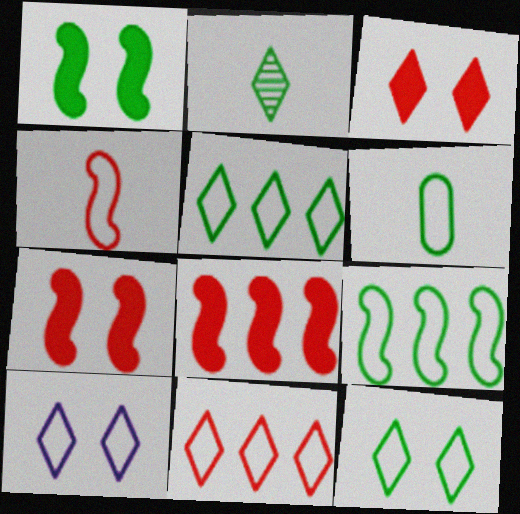[[6, 9, 12]]